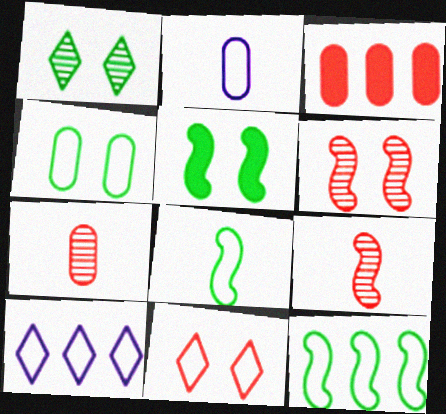[[1, 4, 5], 
[2, 11, 12], 
[3, 9, 11], 
[5, 7, 10]]